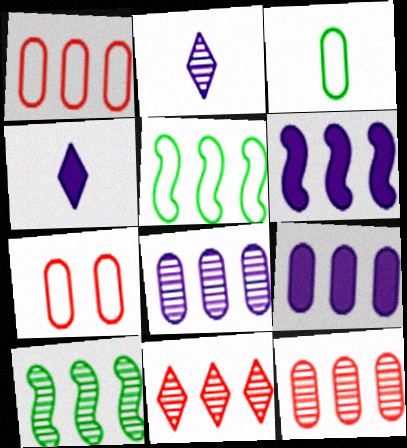[[4, 7, 10], 
[5, 9, 11], 
[8, 10, 11]]